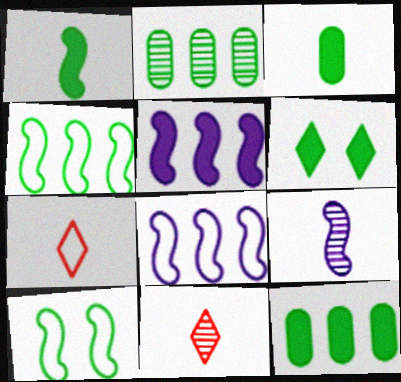[[1, 6, 12], 
[3, 7, 9]]